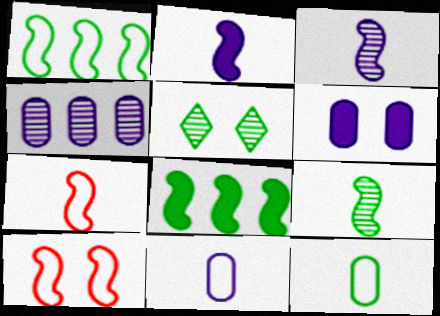[[2, 7, 9], 
[3, 8, 10], 
[4, 6, 11], 
[5, 6, 10], 
[5, 8, 12]]